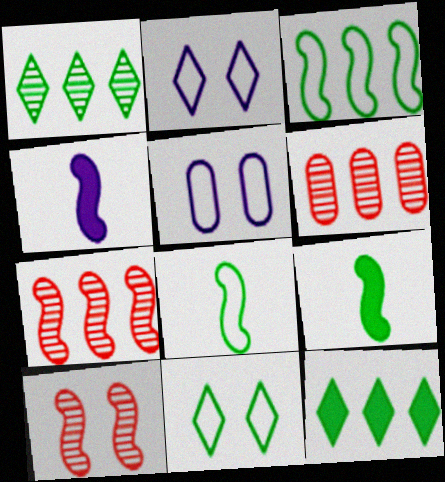[[2, 6, 9], 
[3, 4, 10], 
[4, 6, 11]]